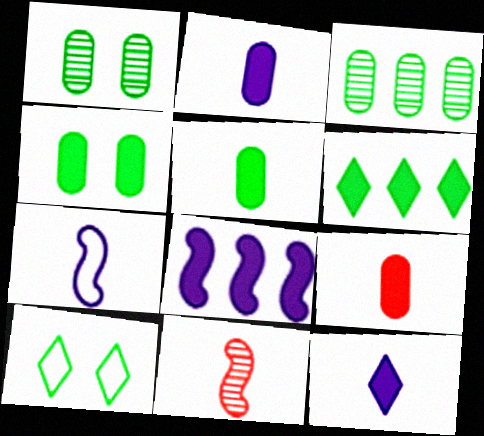[[2, 5, 9]]